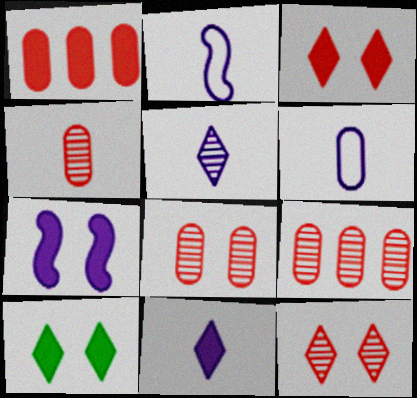[[2, 9, 10], 
[4, 8, 9]]